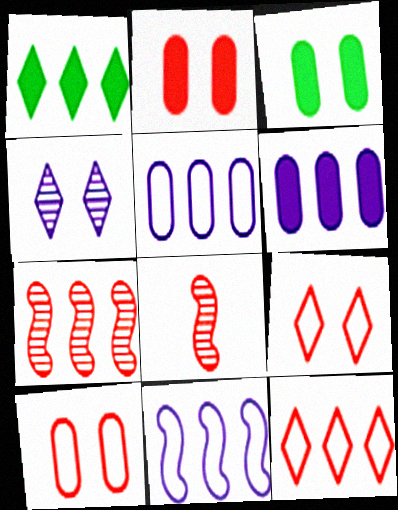[[1, 5, 7], 
[2, 8, 12]]